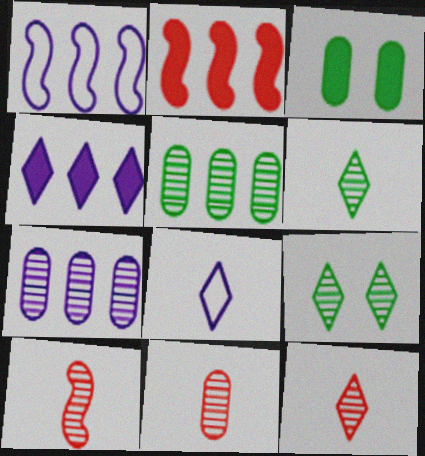[[1, 3, 12], 
[1, 4, 7], 
[7, 9, 10], 
[10, 11, 12]]